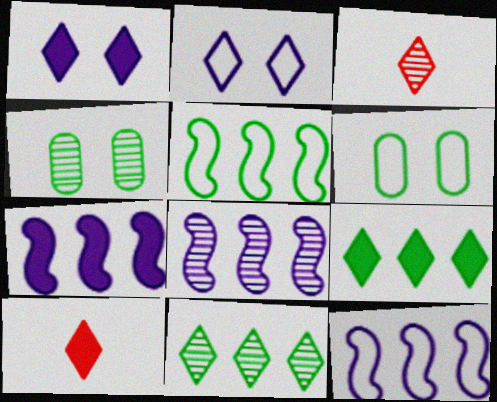[[1, 9, 10], 
[2, 3, 9], 
[2, 10, 11], 
[3, 4, 8], 
[3, 6, 7], 
[4, 10, 12], 
[6, 8, 10], 
[7, 8, 12]]